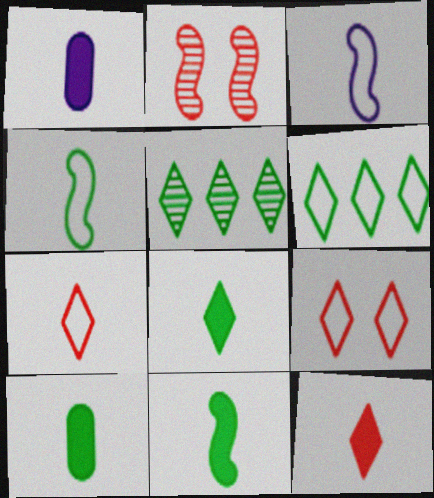[[1, 2, 6], 
[1, 11, 12], 
[8, 10, 11]]